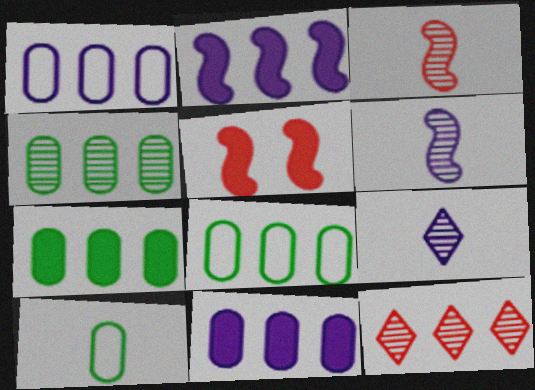[[2, 8, 12], 
[4, 7, 8], 
[5, 8, 9]]